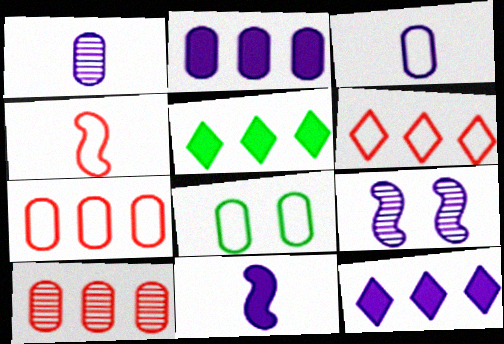[[3, 7, 8], 
[3, 9, 12]]